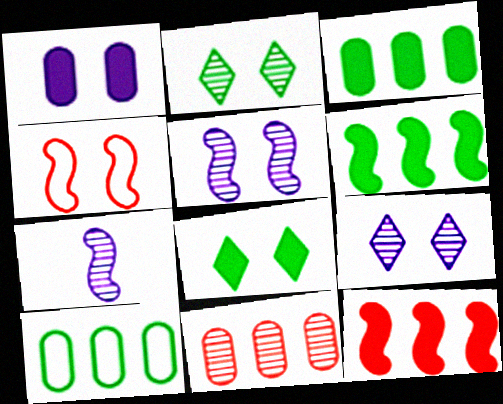[[1, 2, 4], 
[2, 7, 11], 
[4, 6, 7]]